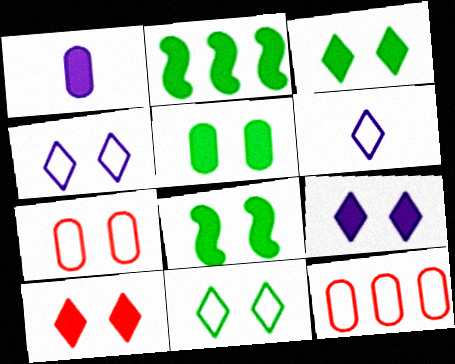[[1, 2, 10], 
[3, 5, 8], 
[3, 9, 10]]